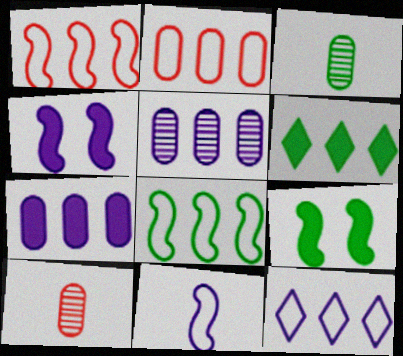[[1, 5, 6], 
[2, 8, 12], 
[9, 10, 12]]